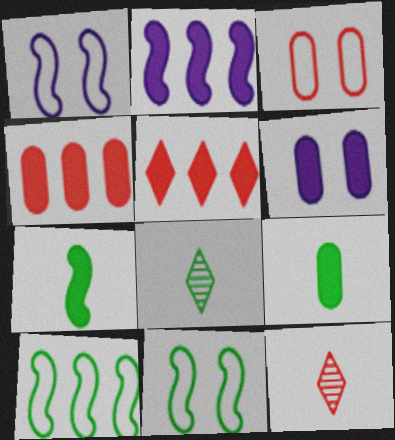[[1, 4, 8], 
[2, 3, 8], 
[4, 6, 9], 
[5, 6, 7], 
[6, 10, 12]]